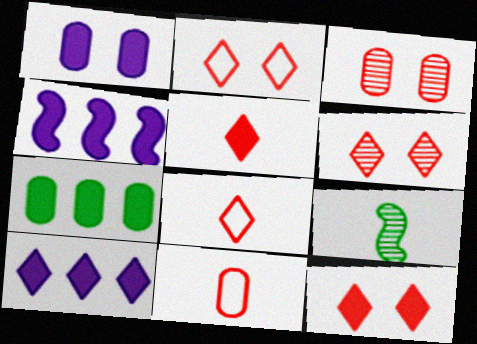[[2, 6, 12]]